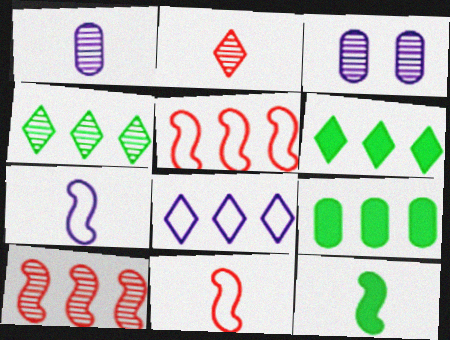[[3, 6, 11], 
[8, 9, 10]]